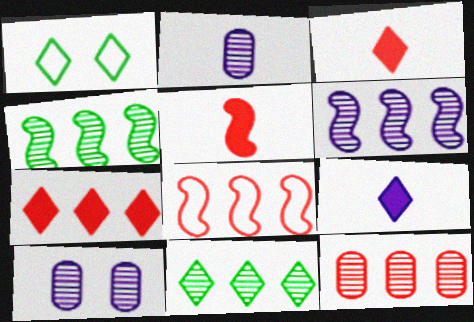[[6, 11, 12], 
[7, 8, 12]]